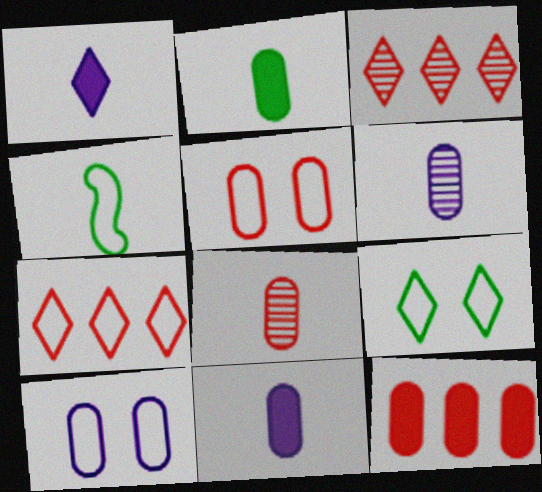[[1, 3, 9], 
[1, 4, 8], 
[4, 7, 10], 
[5, 8, 12]]